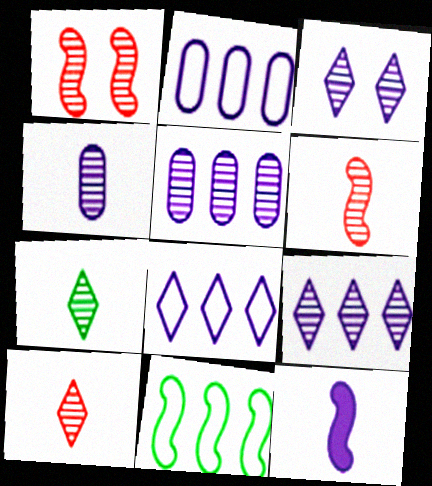[[1, 5, 7], 
[1, 11, 12], 
[2, 3, 12], 
[4, 6, 7]]